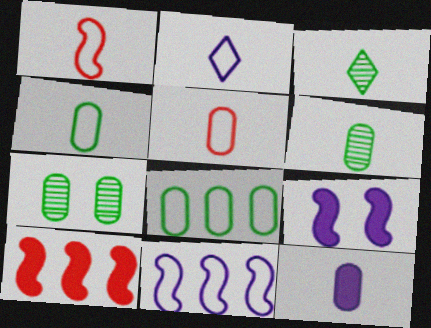[[1, 2, 4], 
[1, 3, 12], 
[2, 7, 10], 
[5, 6, 12]]